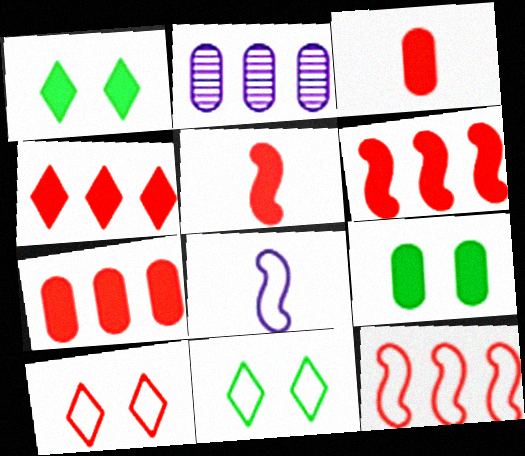[[2, 5, 11], 
[4, 6, 7]]